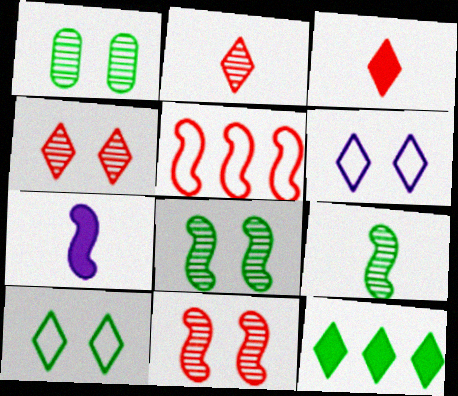[[2, 6, 12], 
[5, 7, 8]]